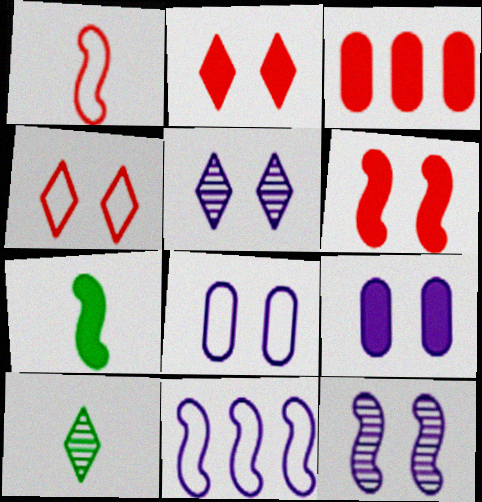[]